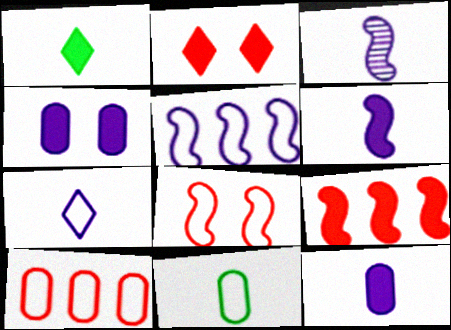[[1, 4, 9], 
[3, 7, 12]]